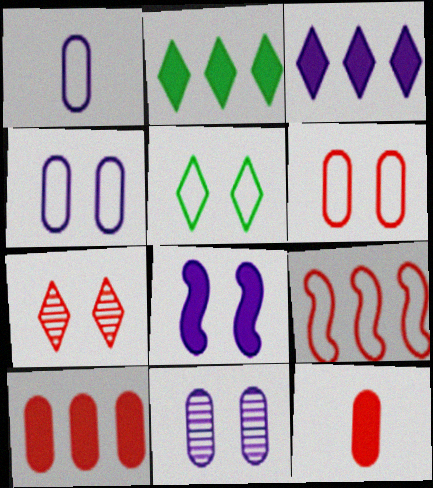[[1, 5, 9], 
[2, 8, 12], 
[7, 9, 12]]